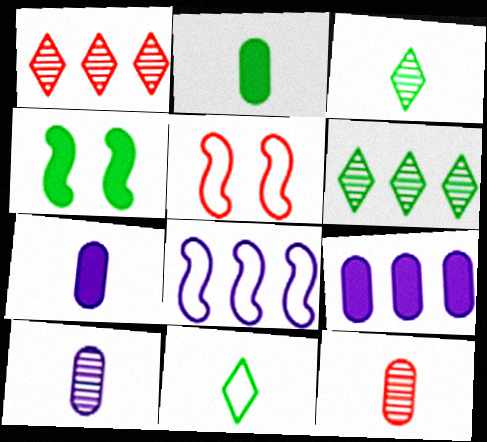[[3, 5, 9], 
[5, 6, 7]]